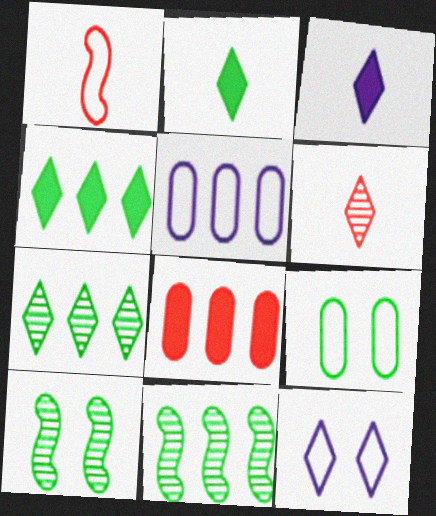[[2, 9, 11], 
[4, 6, 12]]